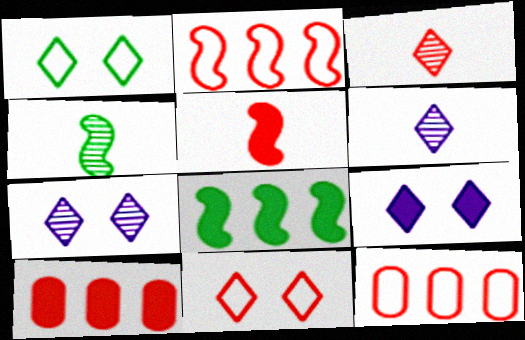[[4, 9, 12]]